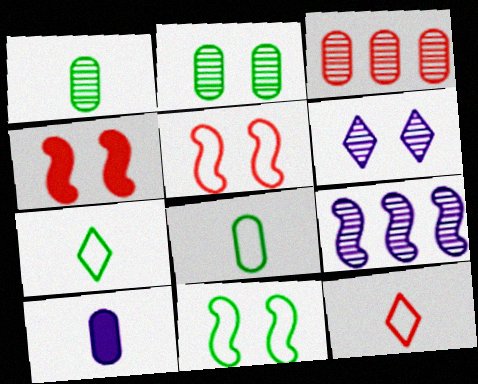[[3, 4, 12]]